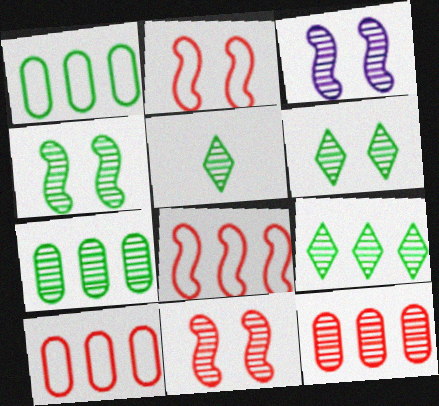[[3, 4, 11], 
[3, 5, 12], 
[4, 5, 7], 
[5, 6, 9]]